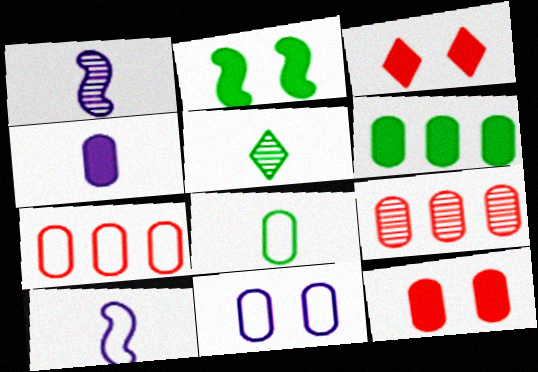[[4, 6, 12], 
[7, 8, 11]]